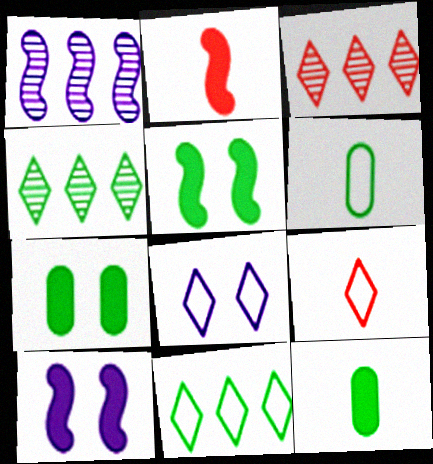[[1, 7, 9], 
[3, 6, 10], 
[4, 5, 6], 
[8, 9, 11]]